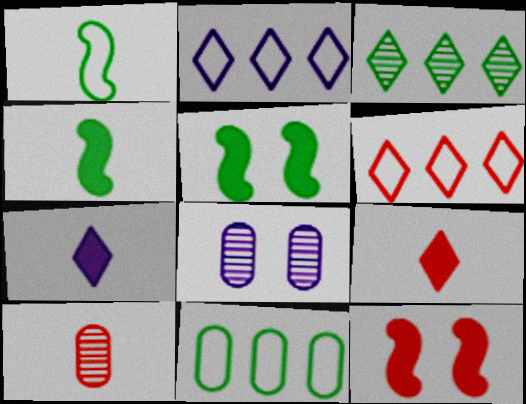[[1, 7, 10], 
[2, 5, 10], 
[4, 6, 8], 
[6, 10, 12]]